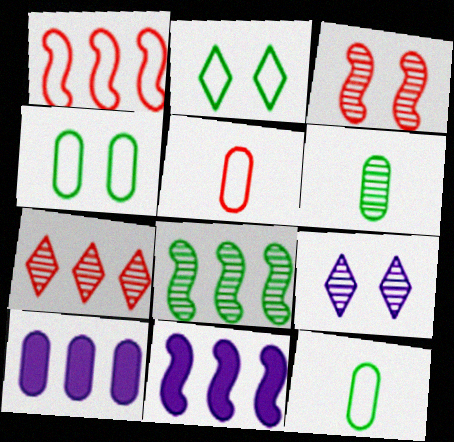[[1, 8, 11]]